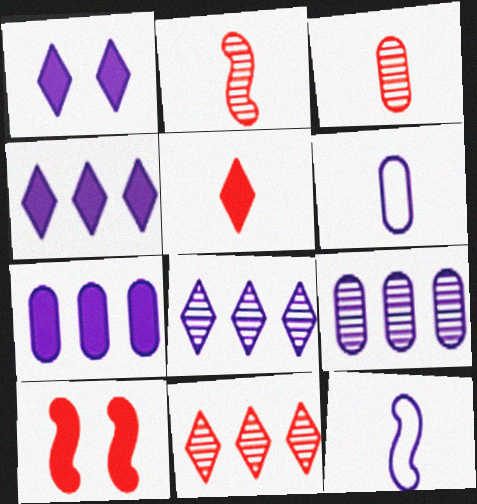[[1, 9, 12]]